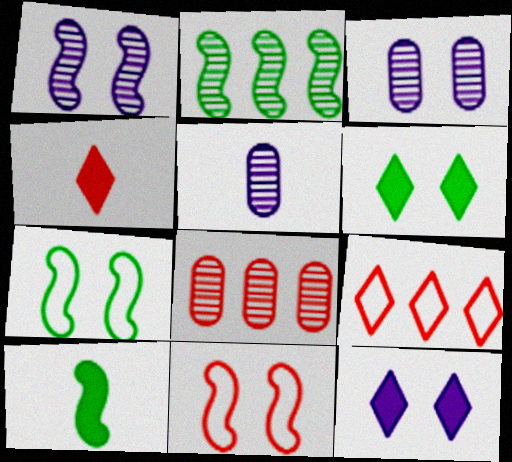[[2, 7, 10], 
[3, 6, 11], 
[3, 9, 10], 
[4, 8, 11]]